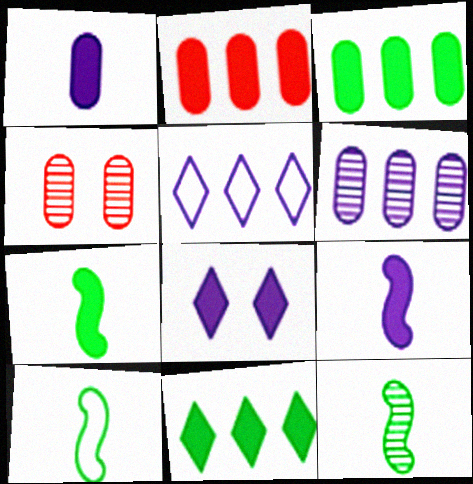[[2, 7, 8], 
[4, 5, 7], 
[7, 10, 12]]